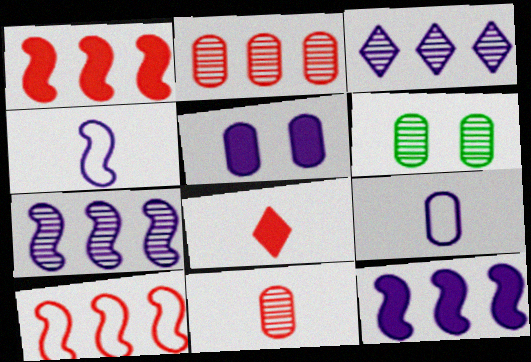[[3, 4, 5]]